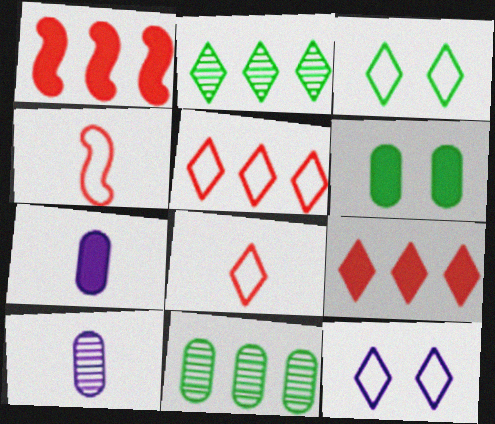[[1, 3, 10]]